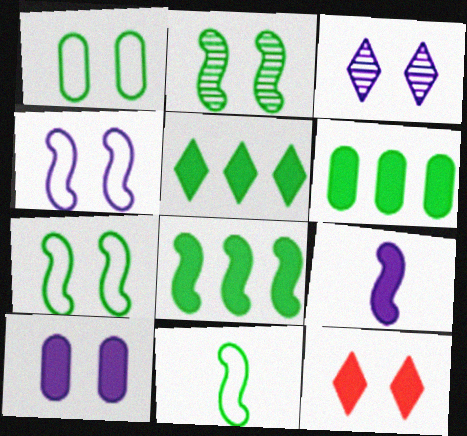[[2, 8, 11], 
[3, 4, 10], 
[5, 6, 8], 
[6, 9, 12]]